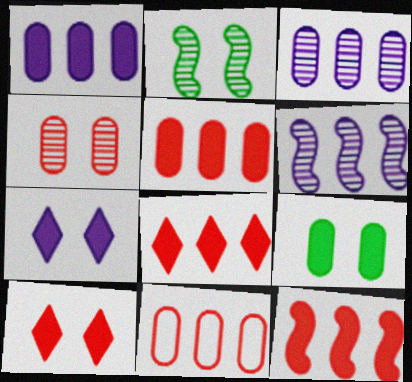[[5, 8, 12]]